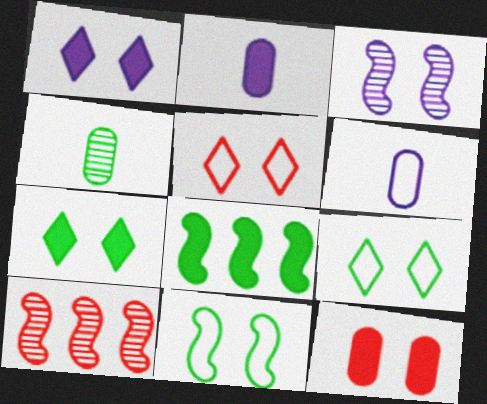[[2, 9, 10], 
[3, 9, 12], 
[4, 8, 9], 
[6, 7, 10]]